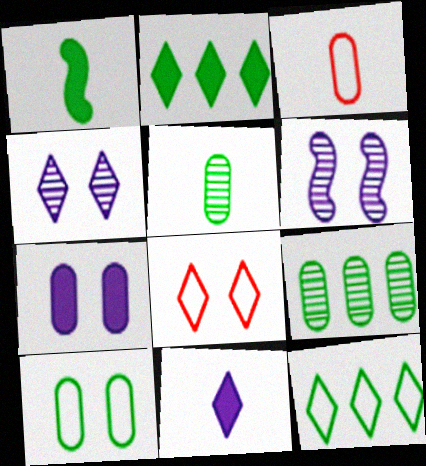[[2, 3, 6], 
[3, 7, 9]]